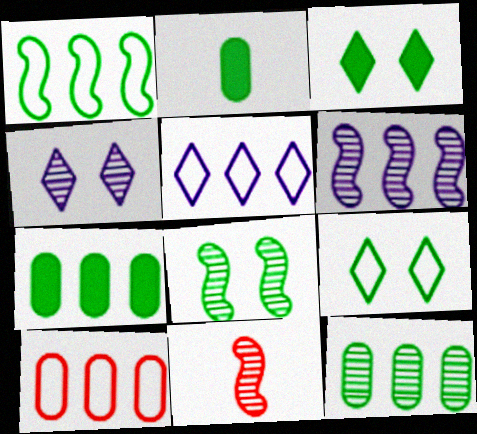[[1, 5, 10], 
[4, 11, 12], 
[6, 8, 11]]